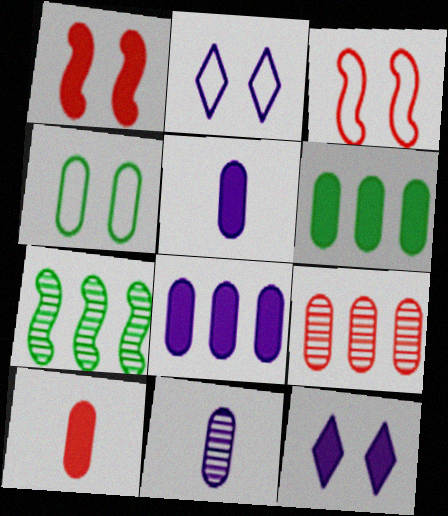[[2, 3, 4], 
[2, 7, 10], 
[4, 5, 9]]